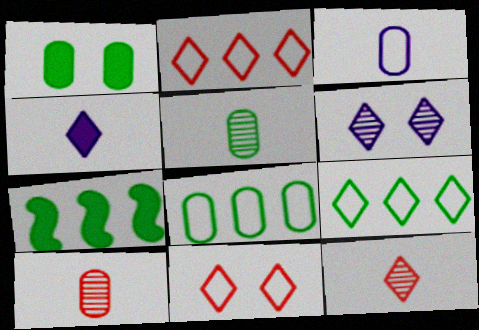[[1, 5, 8]]